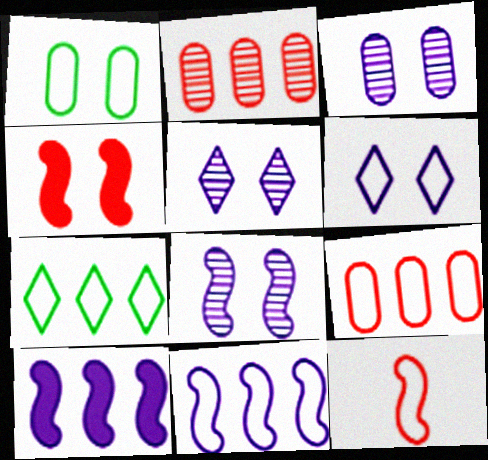[[1, 4, 5], 
[2, 7, 10], 
[3, 5, 8], 
[7, 9, 11]]